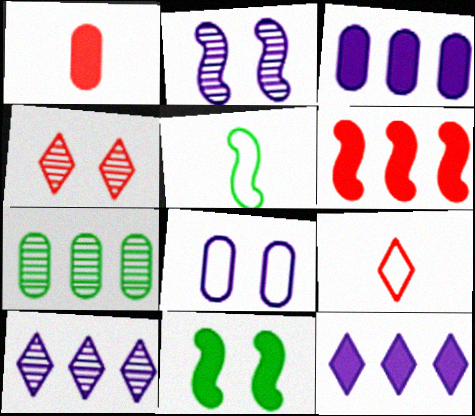[[1, 7, 8], 
[1, 11, 12], 
[2, 5, 6], 
[3, 4, 5], 
[4, 8, 11]]